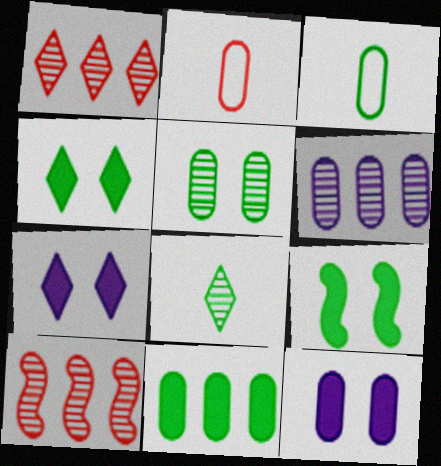[[3, 5, 11], 
[3, 7, 10]]